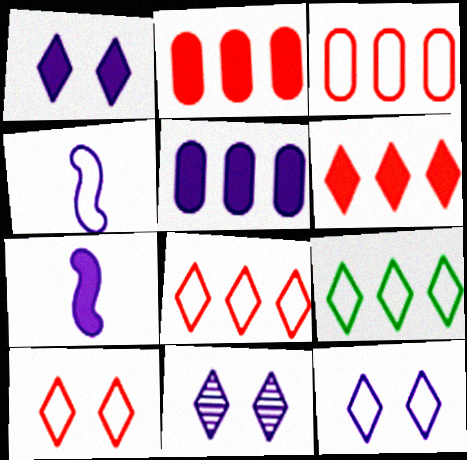[[1, 5, 7], 
[1, 11, 12], 
[4, 5, 11]]